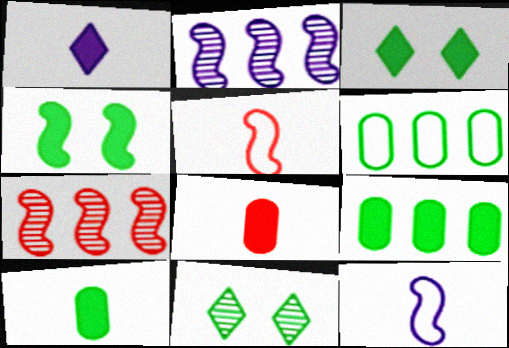[[2, 4, 5], 
[4, 7, 12]]